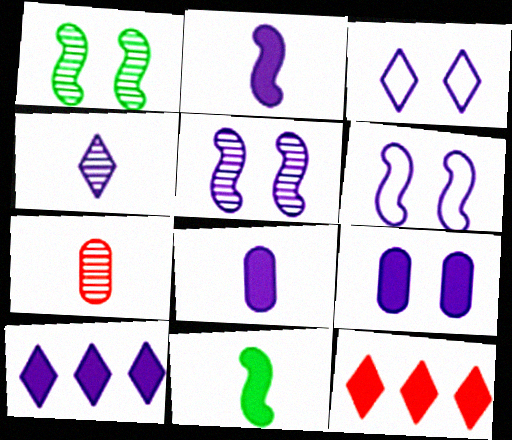[[2, 9, 10], 
[3, 4, 10], 
[3, 5, 9], 
[9, 11, 12]]